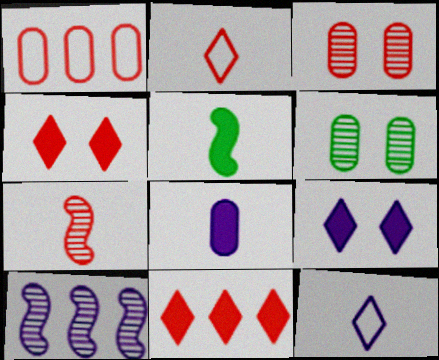[[1, 4, 7], 
[1, 6, 8]]